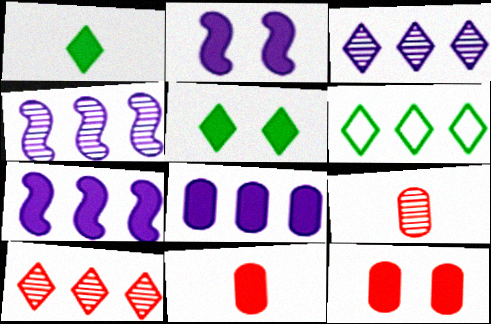[[1, 7, 12], 
[2, 5, 12], 
[2, 6, 9], 
[5, 7, 11]]